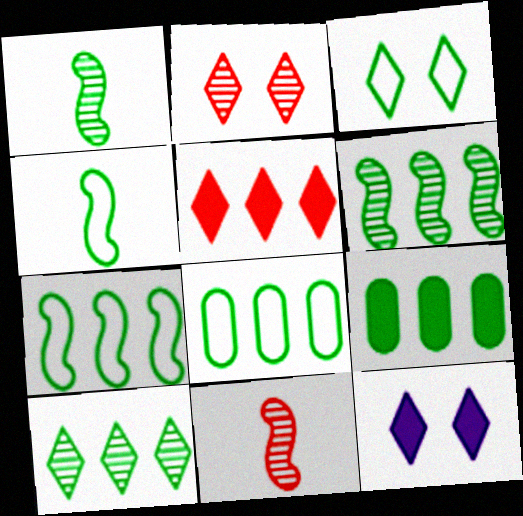[[1, 3, 9], 
[2, 3, 12], 
[3, 4, 8], 
[7, 9, 10], 
[8, 11, 12]]